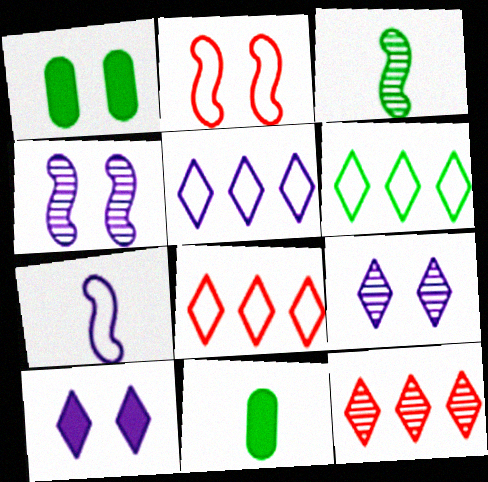[[1, 2, 9], 
[1, 3, 6], 
[1, 7, 12], 
[4, 8, 11], 
[5, 6, 8]]